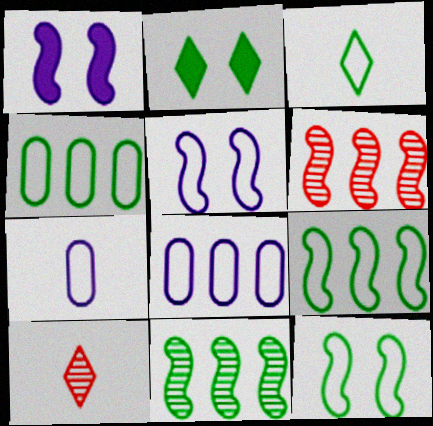[[1, 4, 10], 
[2, 6, 7], 
[3, 4, 12]]